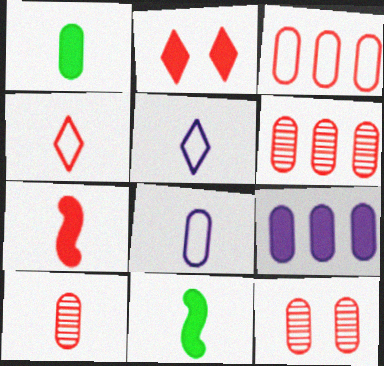[[1, 8, 10], 
[2, 9, 11], 
[4, 7, 10], 
[5, 10, 11], 
[6, 10, 12]]